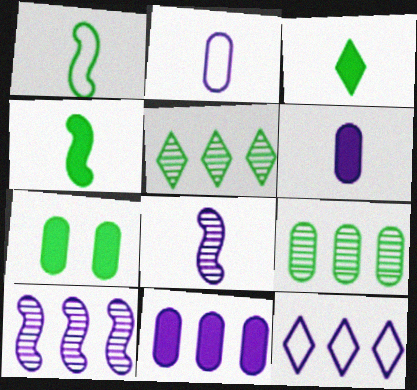[[1, 5, 7], 
[10, 11, 12]]